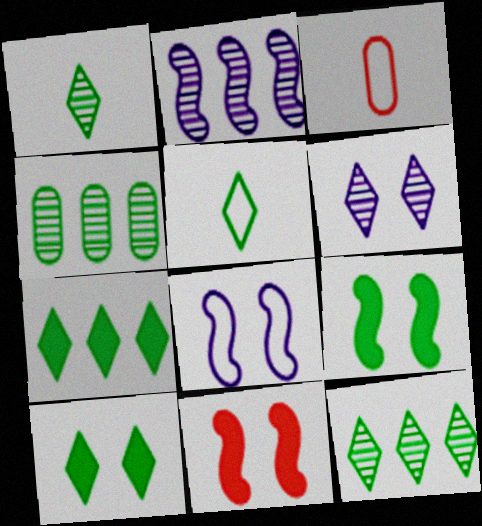[[2, 3, 10], 
[4, 5, 9], 
[5, 10, 12]]